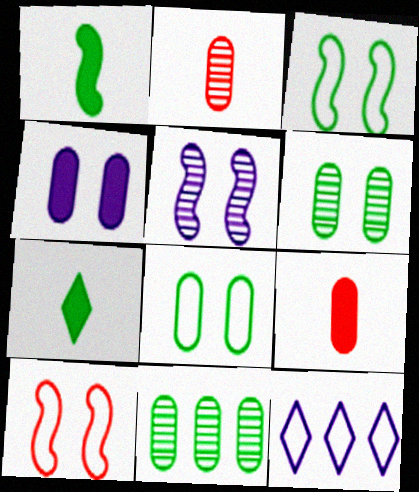[[3, 7, 11]]